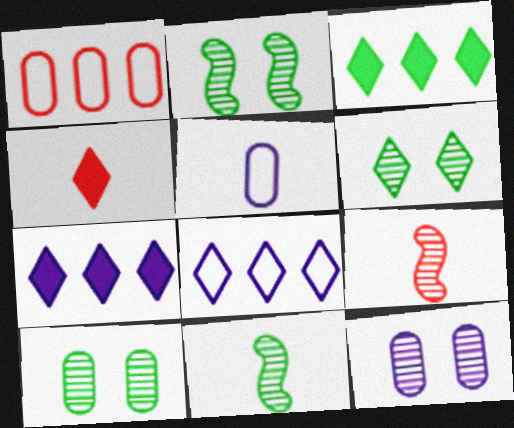[[2, 6, 10], 
[4, 5, 11], 
[4, 6, 8]]